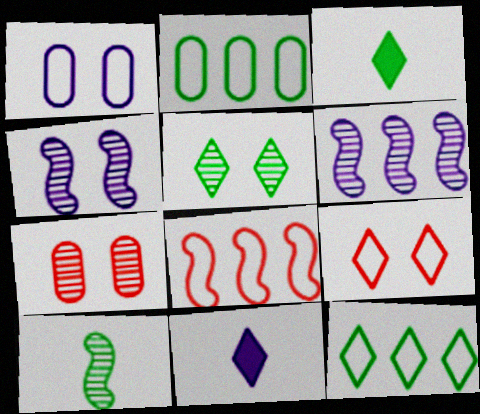[[1, 6, 11], 
[3, 5, 12], 
[4, 5, 7]]